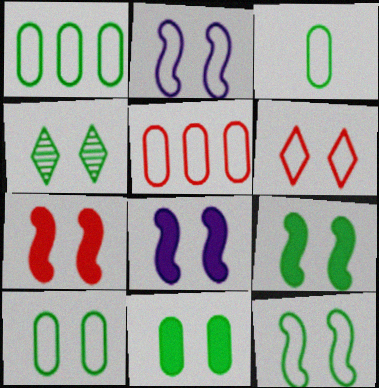[[1, 3, 10], 
[2, 6, 10], 
[4, 9, 10], 
[4, 11, 12], 
[7, 8, 9]]